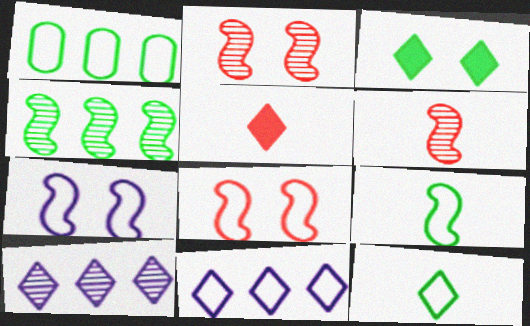[]